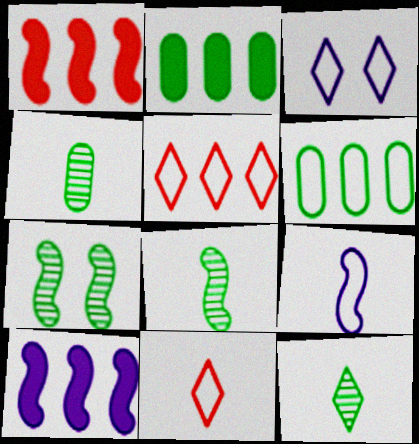[[1, 3, 4], 
[1, 7, 9], 
[4, 8, 12]]